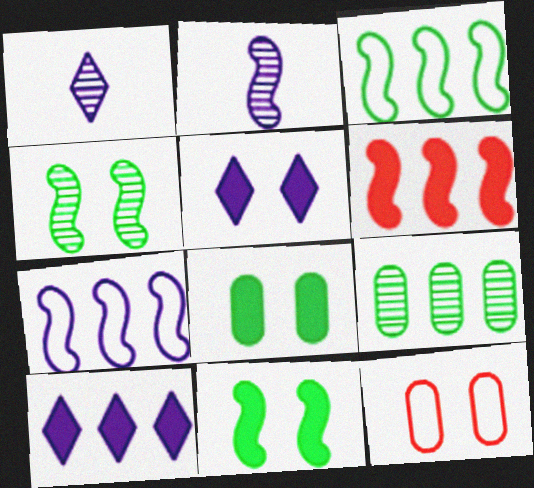[[4, 5, 12]]